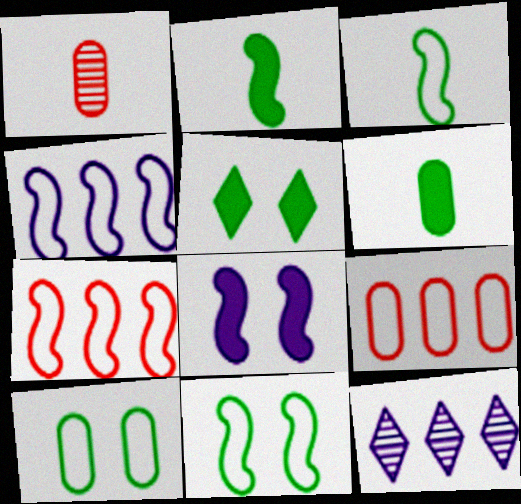[[1, 4, 5]]